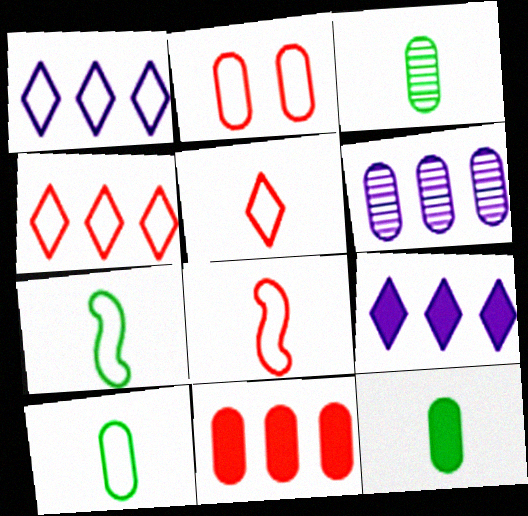[[1, 2, 7], 
[2, 4, 8], 
[2, 6, 12], 
[3, 10, 12]]